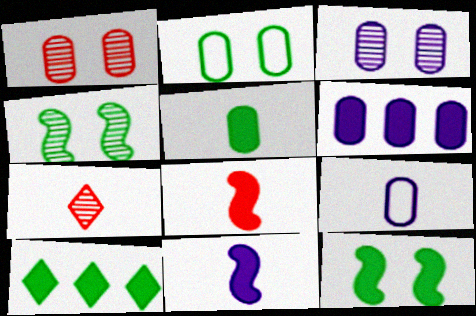[[3, 6, 9], 
[5, 10, 12]]